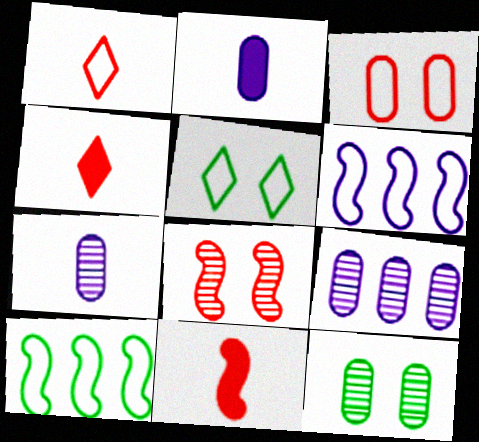[[4, 6, 12], 
[5, 9, 11]]